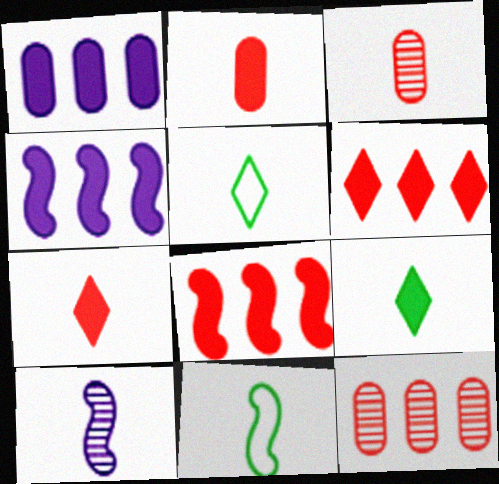[[2, 5, 10]]